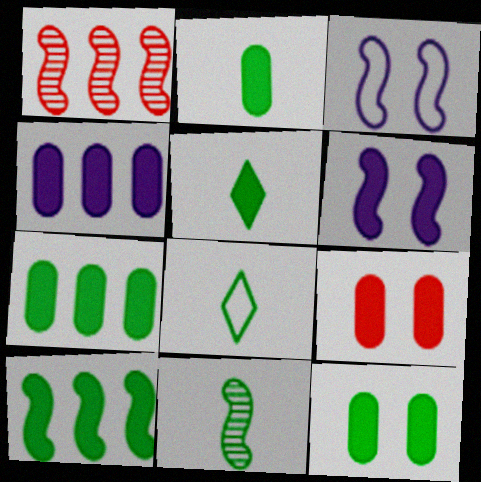[[2, 4, 9], 
[2, 7, 12], 
[2, 8, 11], 
[5, 10, 12]]